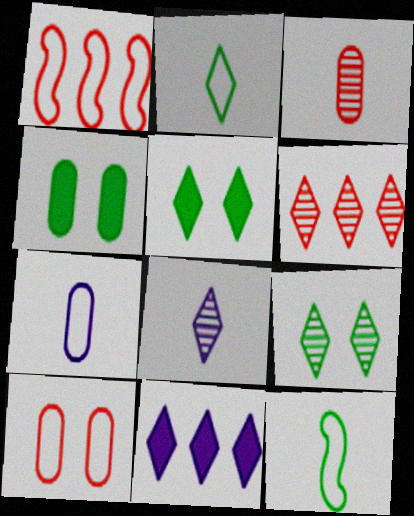[[1, 4, 8], 
[6, 8, 9]]